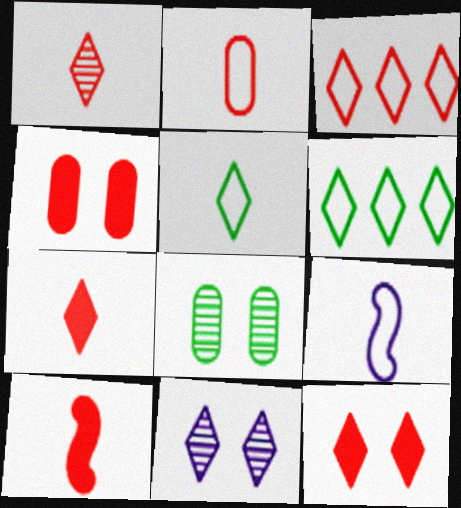[[1, 2, 10], 
[1, 3, 12], 
[2, 5, 9], 
[6, 7, 11]]